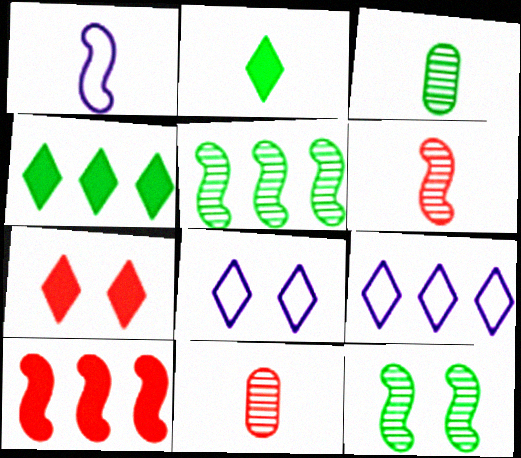[[1, 2, 11], 
[1, 10, 12], 
[3, 8, 10]]